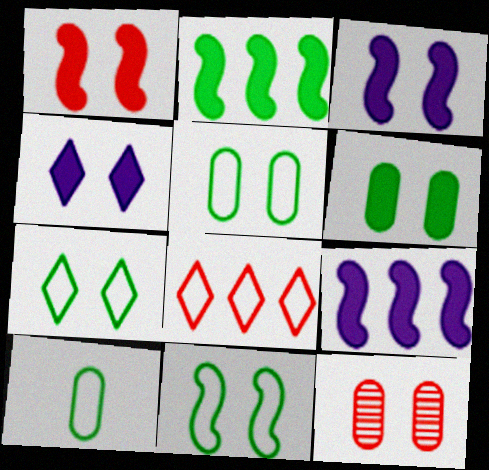[[1, 4, 6], 
[3, 7, 12], 
[4, 11, 12], 
[5, 7, 11]]